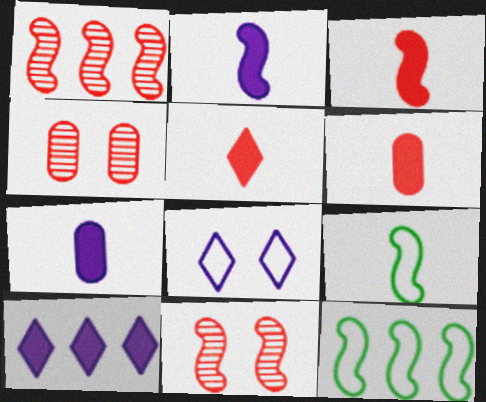[[2, 11, 12], 
[3, 5, 6], 
[4, 9, 10]]